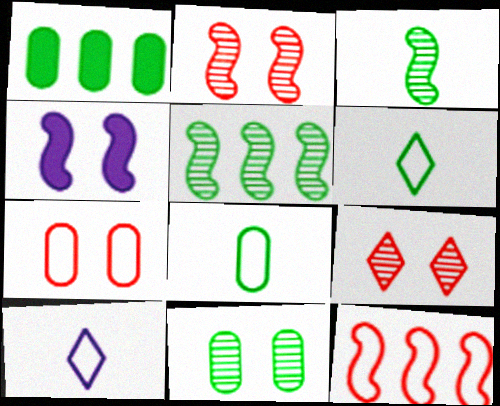[[1, 2, 10], 
[1, 8, 11], 
[3, 4, 12]]